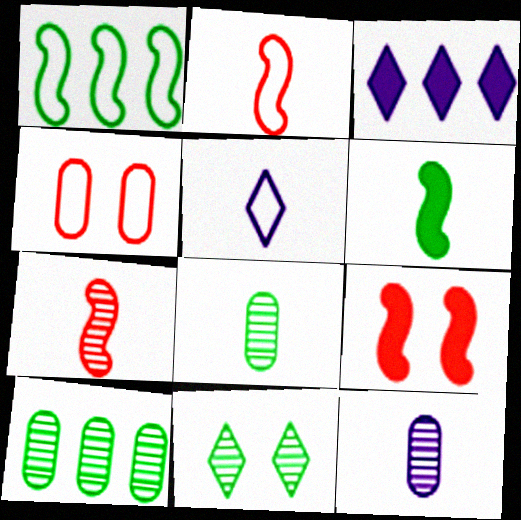[[1, 4, 5], 
[5, 9, 10]]